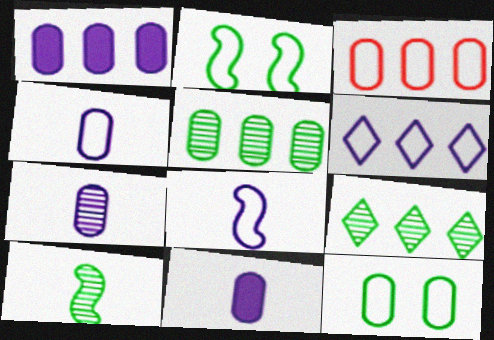[[1, 3, 5], 
[3, 4, 12], 
[4, 7, 11]]